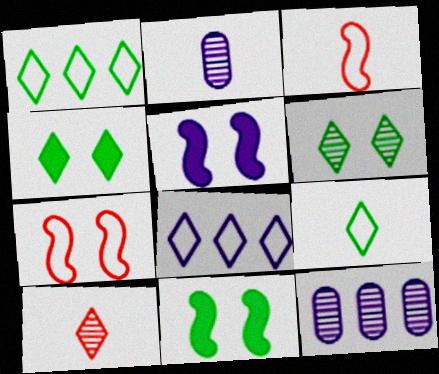[[2, 5, 8], 
[3, 4, 12], 
[4, 8, 10]]